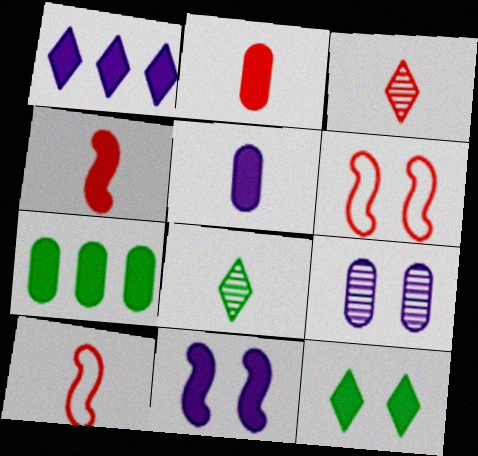[[1, 5, 11], 
[2, 3, 10], 
[5, 8, 10], 
[6, 9, 12]]